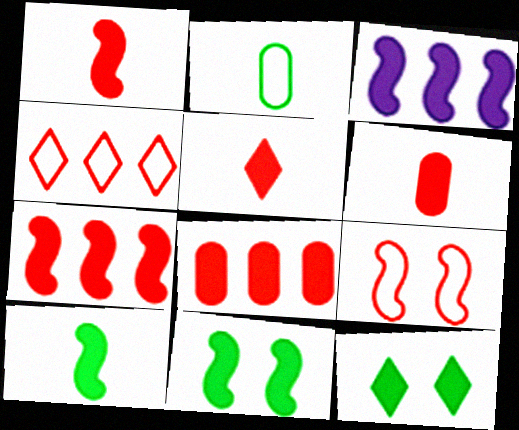[[1, 3, 11], 
[1, 5, 6], 
[3, 6, 12]]